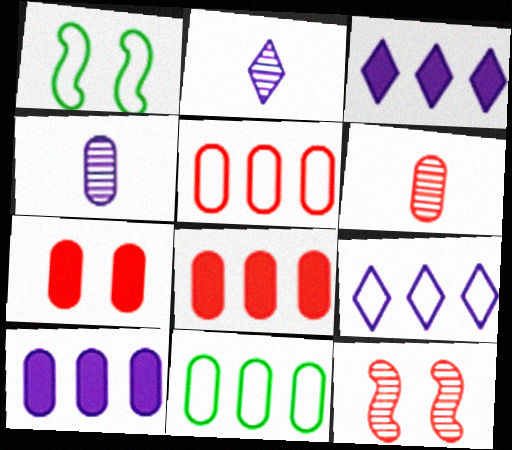[[1, 2, 8], 
[1, 3, 6], 
[4, 7, 11], 
[5, 6, 7]]